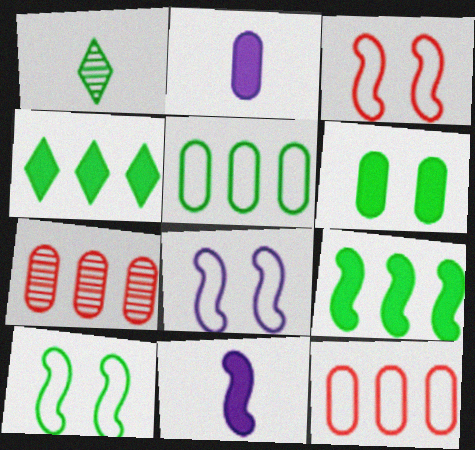[[3, 8, 10]]